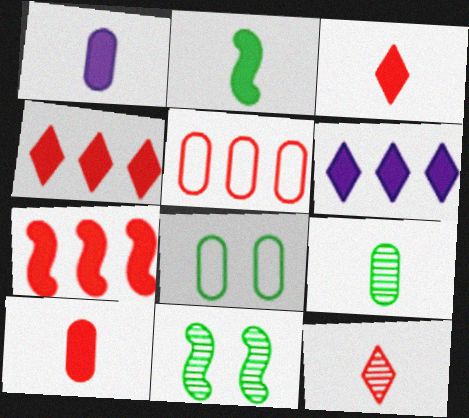[[1, 2, 3]]